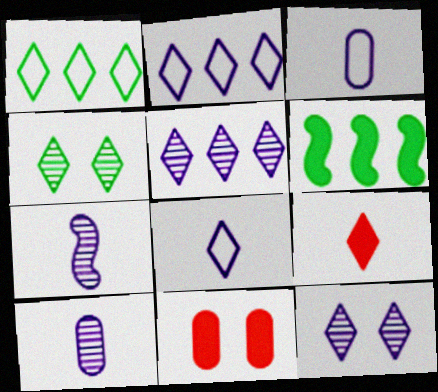[[1, 7, 11], 
[1, 9, 12], 
[2, 4, 9]]